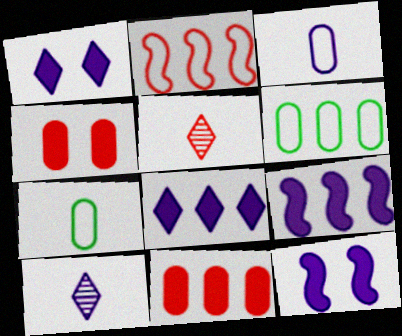[[2, 4, 5], 
[5, 6, 12]]